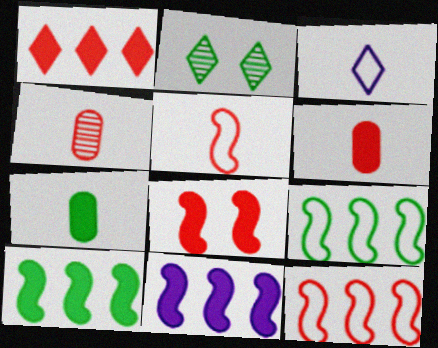[[1, 2, 3], 
[1, 6, 8], 
[2, 7, 9]]